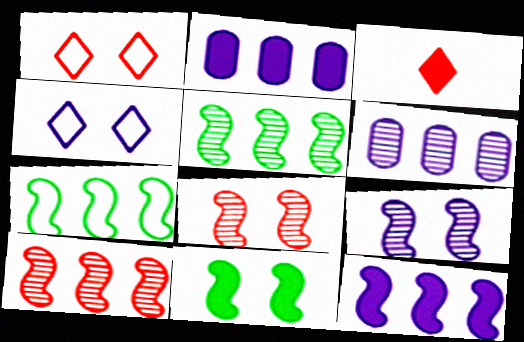[[2, 3, 11], 
[7, 10, 12]]